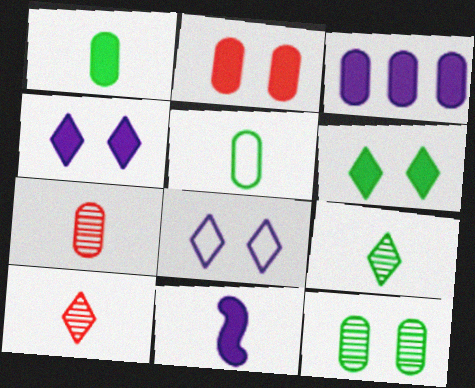[[1, 2, 3], 
[3, 4, 11], 
[5, 10, 11]]